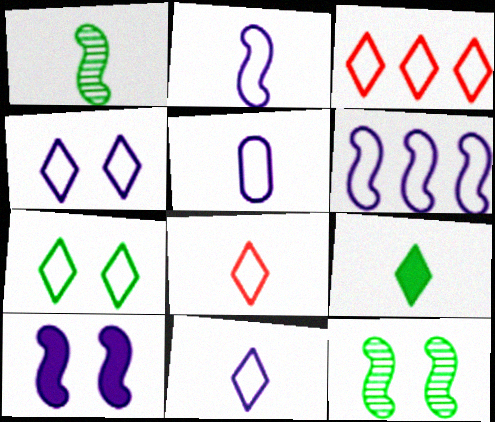[[2, 5, 11], 
[3, 7, 11], 
[4, 5, 6]]